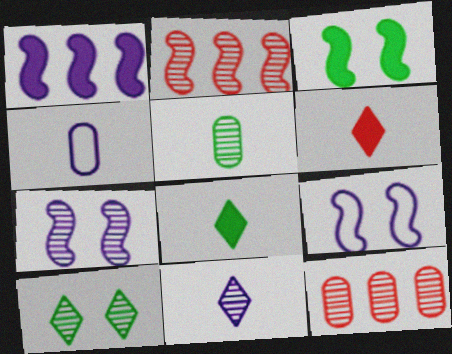[[8, 9, 12]]